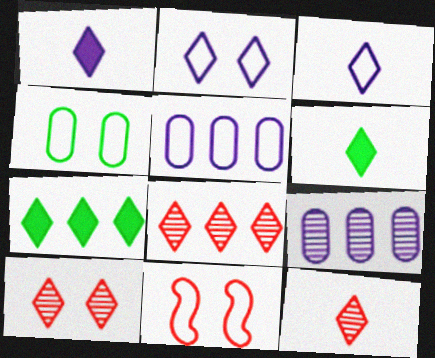[[2, 4, 11], 
[2, 6, 8], 
[2, 7, 12], 
[3, 6, 12], 
[3, 7, 10], 
[6, 9, 11], 
[8, 10, 12]]